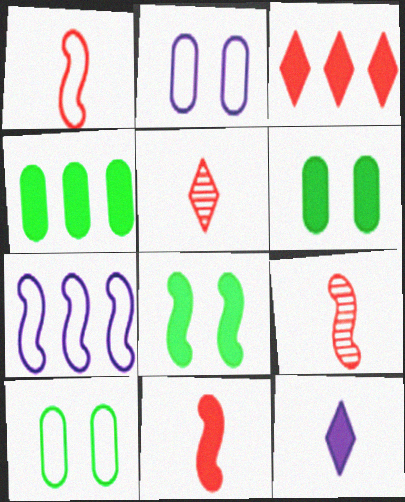[[1, 9, 11], 
[5, 6, 7], 
[7, 8, 9]]